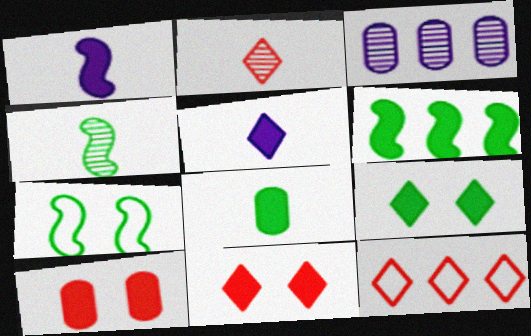[[2, 11, 12], 
[3, 6, 12], 
[4, 6, 7], 
[5, 6, 10], 
[6, 8, 9]]